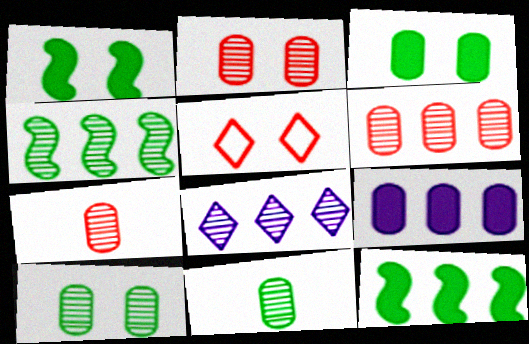[[2, 6, 7], 
[4, 6, 8]]